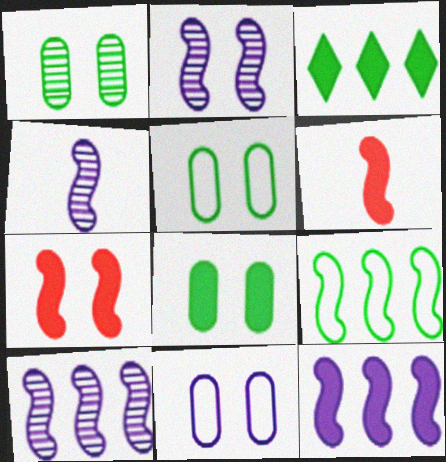[[1, 5, 8], 
[2, 4, 10], 
[2, 6, 9], 
[4, 7, 9]]